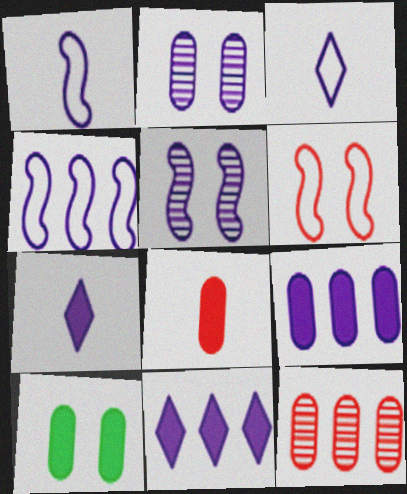[[1, 2, 11], 
[2, 4, 7], 
[3, 5, 9], 
[8, 9, 10]]